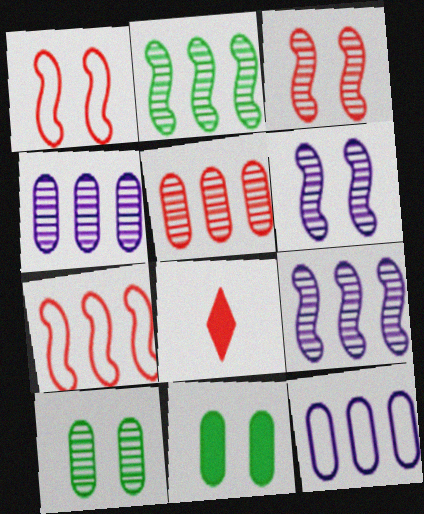[[1, 5, 8]]